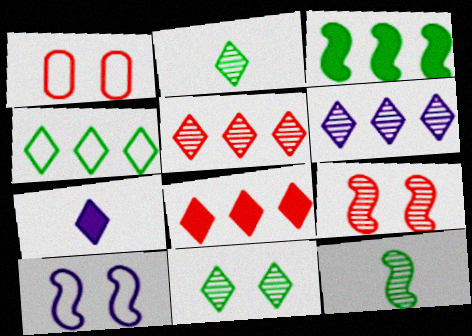[[4, 6, 8]]